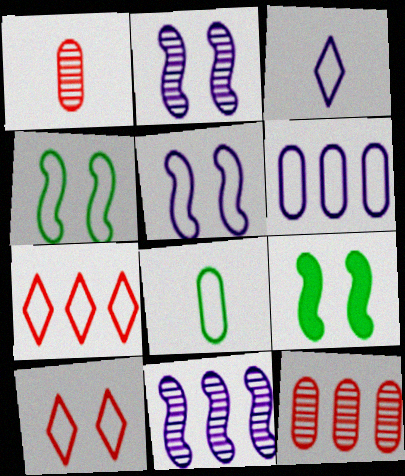[[3, 5, 6], 
[3, 9, 12], 
[5, 7, 8]]